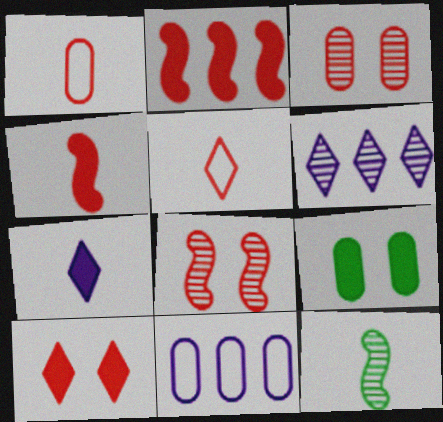[[1, 7, 12], 
[2, 3, 5], 
[2, 7, 9], 
[3, 6, 12], 
[10, 11, 12]]